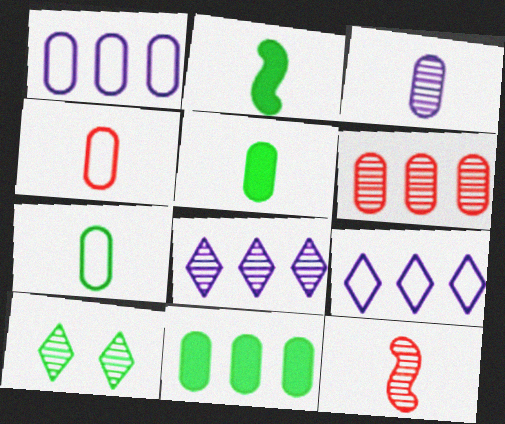[[1, 6, 11], 
[3, 4, 5]]